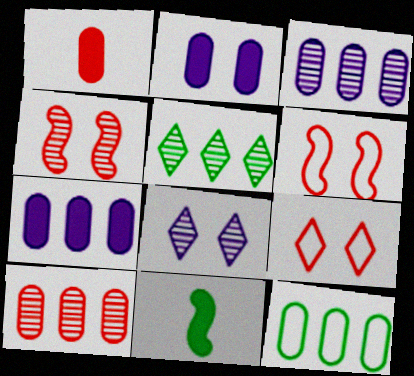[[3, 9, 11], 
[7, 10, 12]]